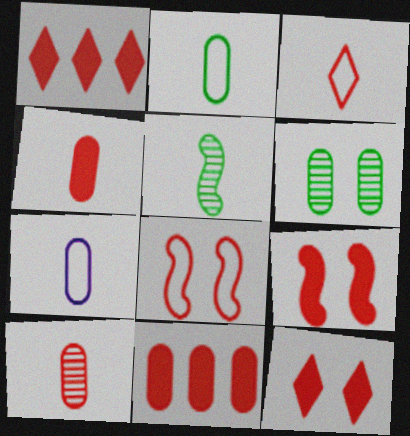[[1, 4, 9], 
[1, 8, 10], 
[6, 7, 11]]